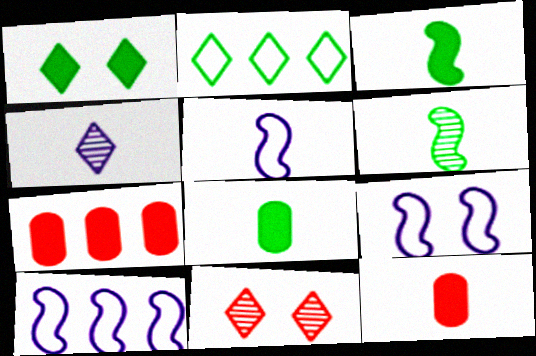[[5, 9, 10], 
[8, 10, 11]]